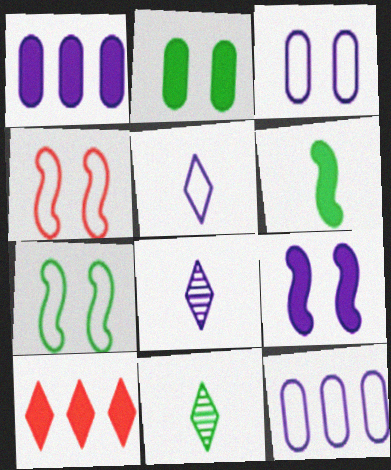[[1, 4, 11], 
[8, 9, 12]]